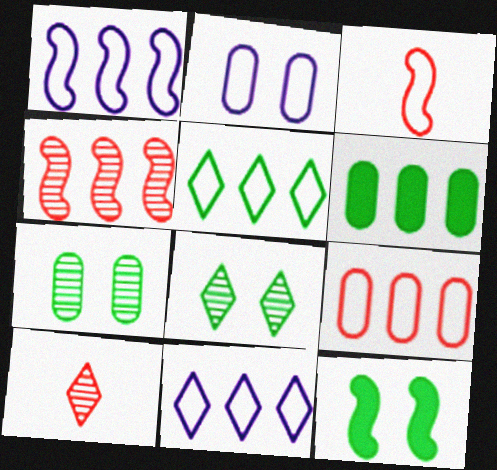[[1, 5, 9], 
[2, 3, 5], 
[4, 6, 11]]